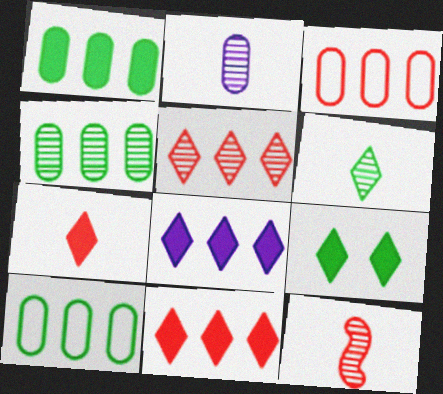[[1, 4, 10], 
[2, 6, 12], 
[7, 8, 9]]